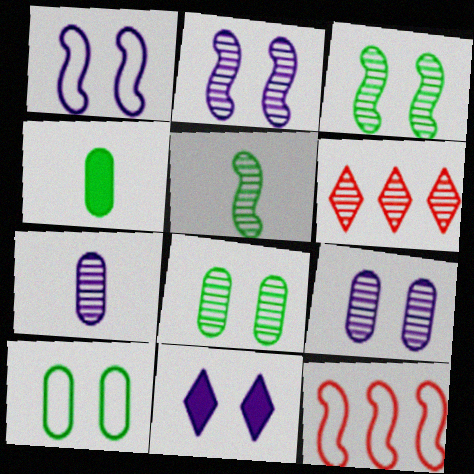[[1, 4, 6], 
[1, 9, 11], 
[3, 6, 7], 
[5, 6, 9]]